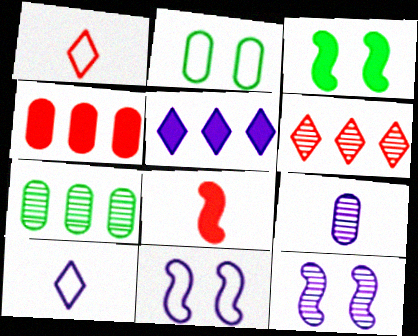[[2, 4, 9], 
[5, 9, 11]]